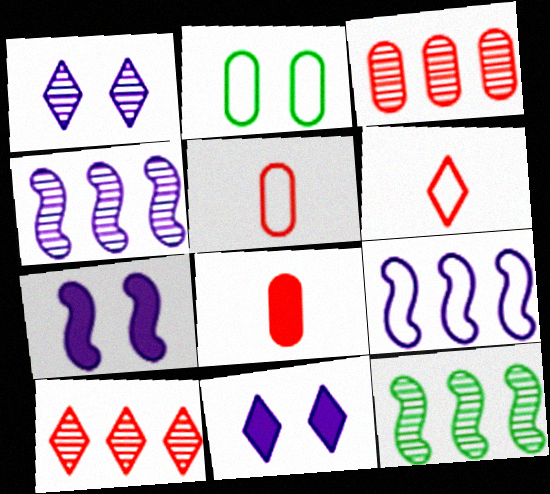[[2, 6, 9], 
[5, 11, 12]]